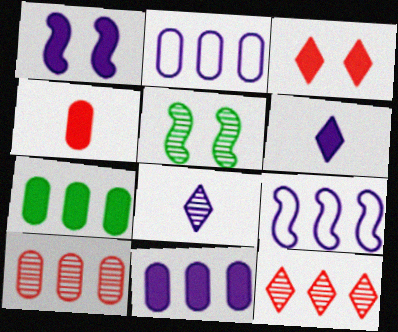[[1, 2, 8], 
[1, 6, 11], 
[2, 7, 10], 
[5, 8, 10], 
[7, 9, 12]]